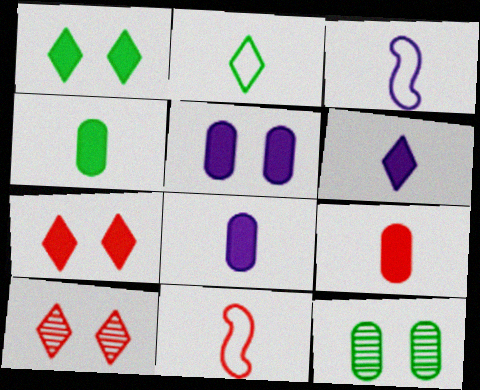[[4, 8, 9]]